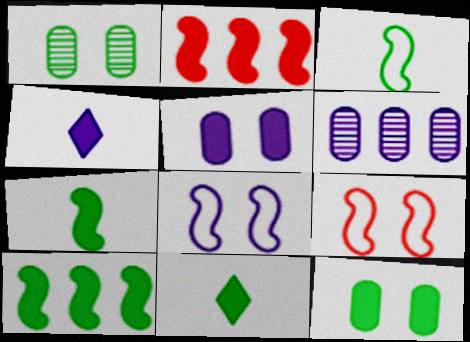[[2, 4, 12], 
[2, 5, 11], 
[4, 6, 8], 
[6, 9, 11], 
[10, 11, 12]]